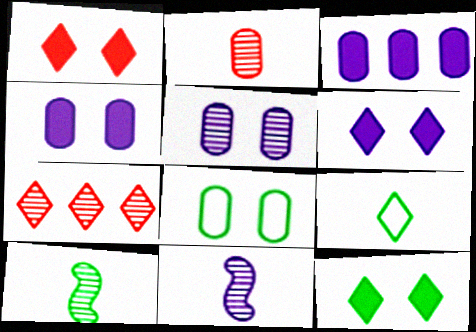[[1, 6, 12], 
[2, 3, 8], 
[5, 7, 10], 
[6, 7, 9]]